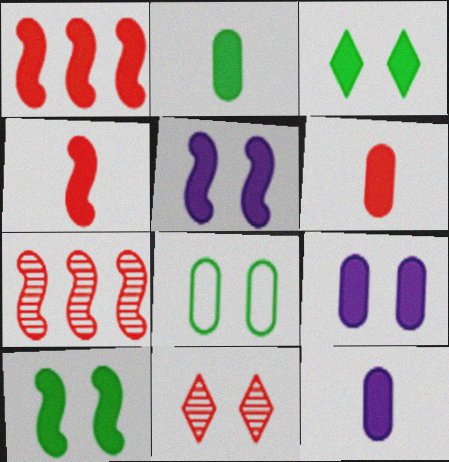[[1, 3, 12], 
[2, 6, 12], 
[5, 8, 11]]